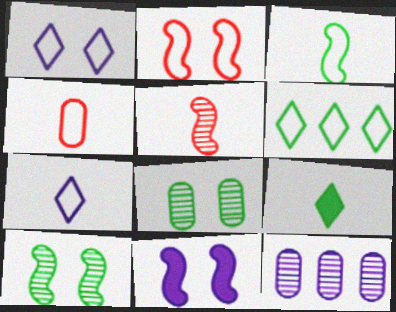[[2, 9, 12], 
[2, 10, 11], 
[3, 4, 7], 
[7, 11, 12]]